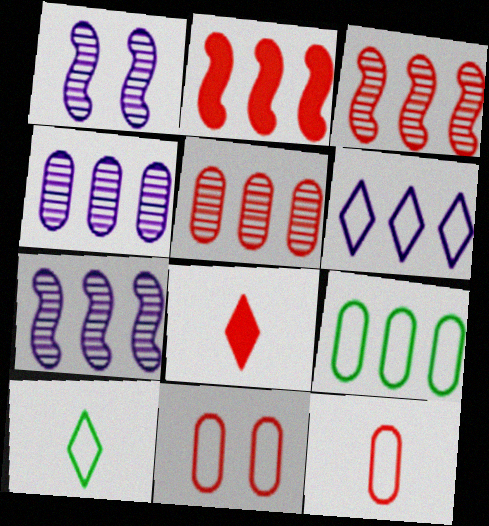[[1, 8, 9], 
[3, 8, 11]]